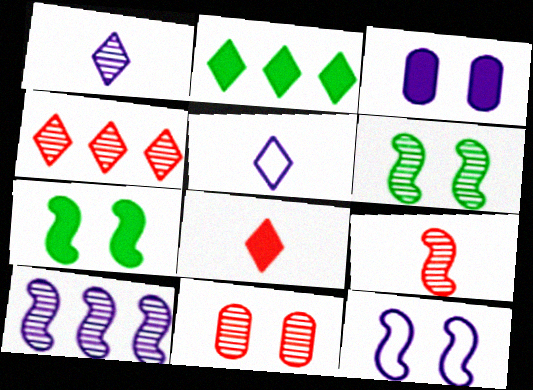[[3, 5, 10], 
[4, 9, 11], 
[6, 9, 10]]